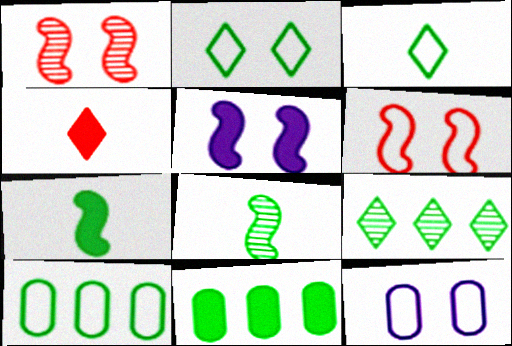[[2, 6, 12], 
[2, 8, 11], 
[4, 5, 11]]